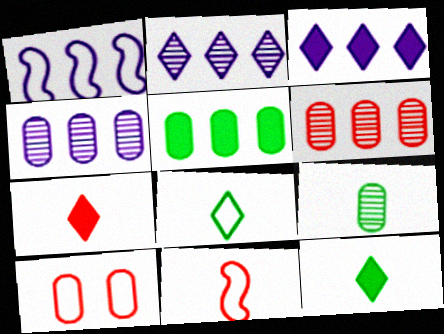[[1, 3, 4], 
[1, 8, 10]]